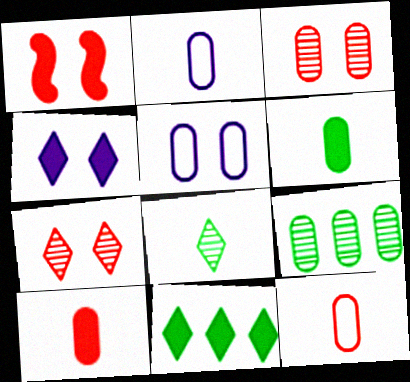[[5, 9, 10]]